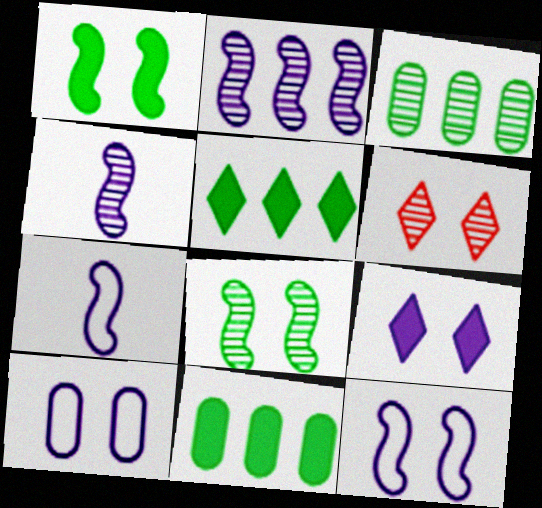[[1, 6, 10], 
[3, 4, 6], 
[6, 7, 11]]